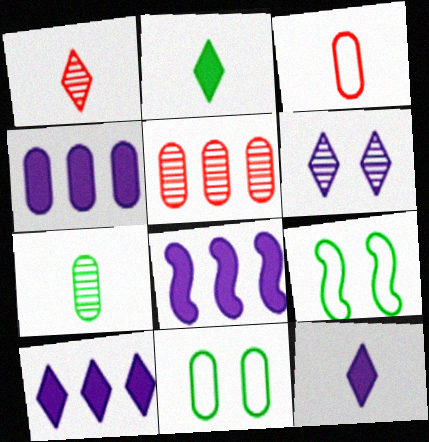[[1, 4, 9], 
[1, 8, 11], 
[4, 8, 10], 
[5, 9, 12]]